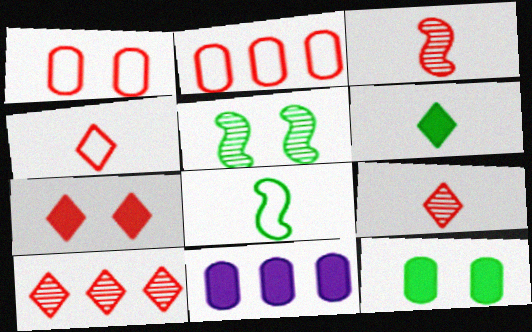[[2, 3, 7], 
[4, 5, 11], 
[4, 7, 10]]